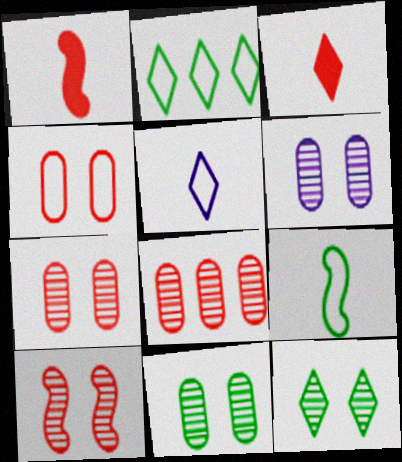[[1, 2, 6], 
[6, 7, 11], 
[6, 10, 12]]